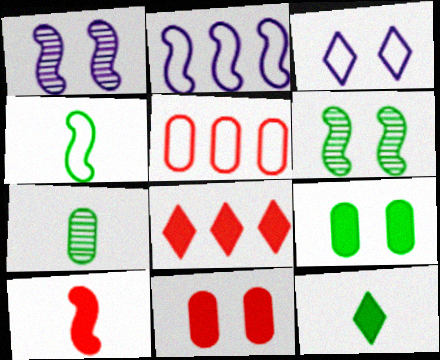[[1, 5, 12], 
[2, 6, 10], 
[3, 4, 5], 
[3, 6, 11], 
[4, 7, 12], 
[8, 10, 11]]